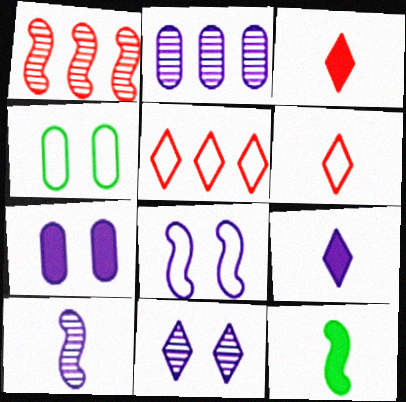[[1, 4, 9], 
[1, 8, 12], 
[2, 8, 9], 
[2, 10, 11], 
[7, 8, 11]]